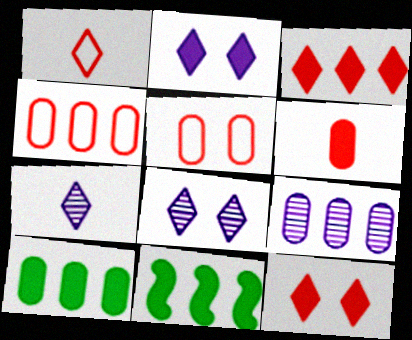[[2, 6, 11], 
[4, 9, 10], 
[5, 7, 11]]